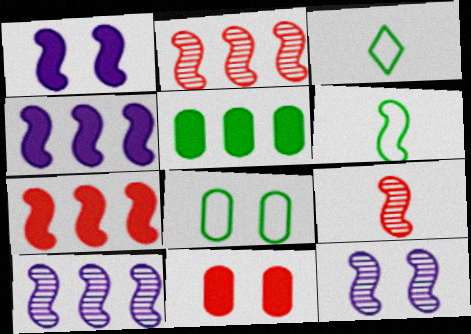[[1, 2, 6], 
[3, 10, 11], 
[6, 7, 12]]